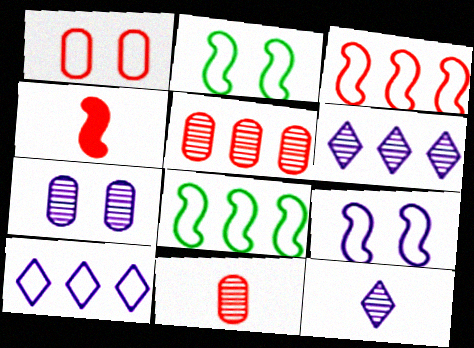[]